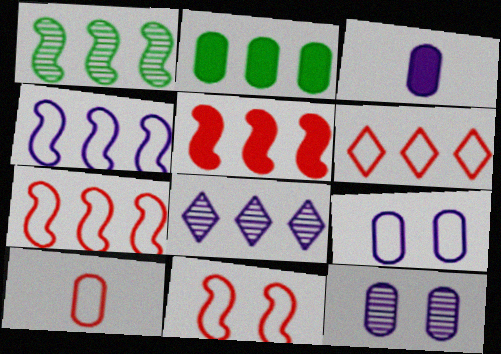[[1, 4, 5], 
[2, 7, 8], 
[2, 10, 12], 
[6, 10, 11]]